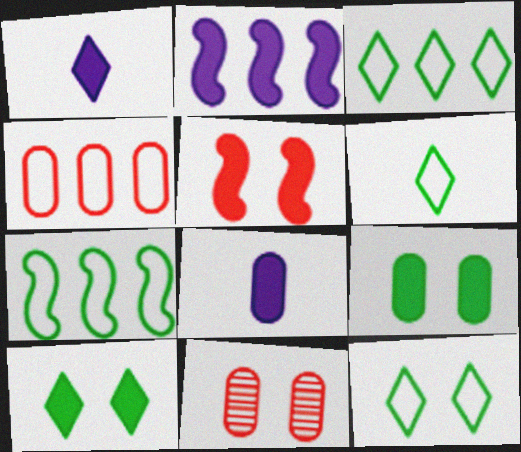[[1, 7, 11], 
[2, 6, 11], 
[3, 6, 12]]